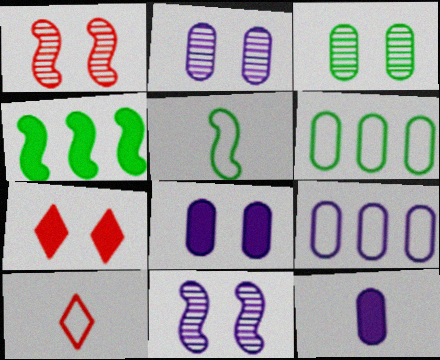[[2, 4, 10], 
[2, 9, 12], 
[4, 7, 12]]